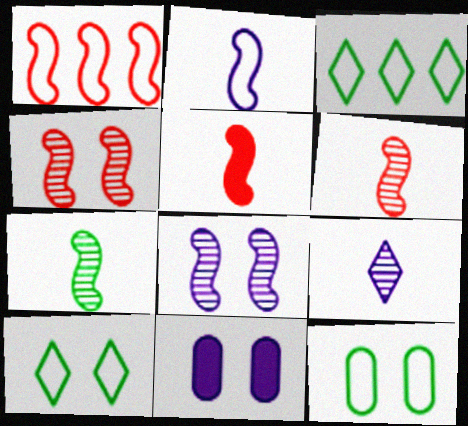[[1, 4, 5], 
[2, 5, 7], 
[3, 6, 11], 
[4, 10, 11]]